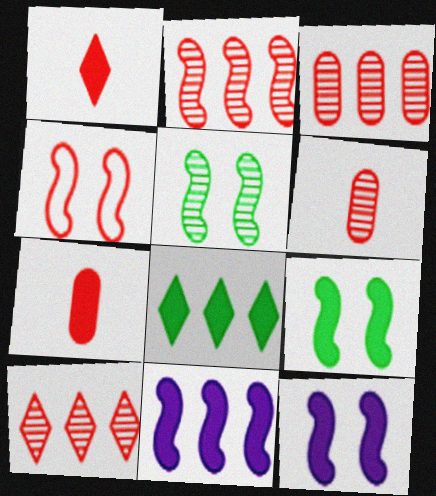[[1, 3, 4], 
[2, 3, 10], 
[4, 5, 12], 
[4, 7, 10], 
[7, 8, 12]]